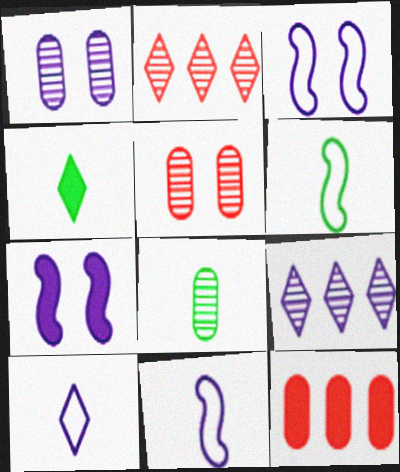[[4, 6, 8], 
[4, 7, 12]]